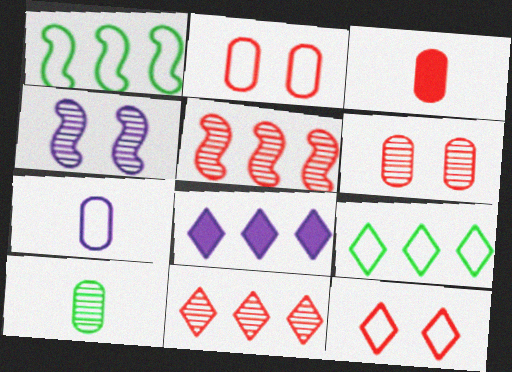[[1, 7, 12], 
[3, 4, 9], 
[3, 5, 12], 
[3, 7, 10], 
[4, 7, 8], 
[4, 10, 11], 
[8, 9, 11]]